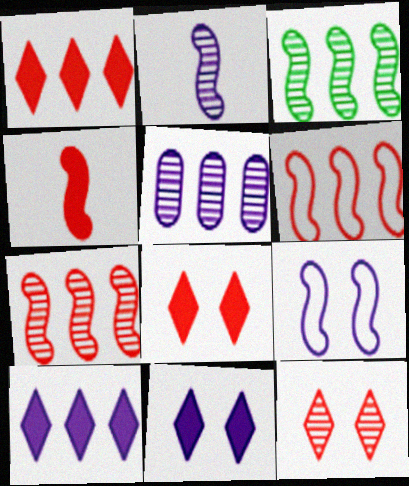[[3, 4, 9]]